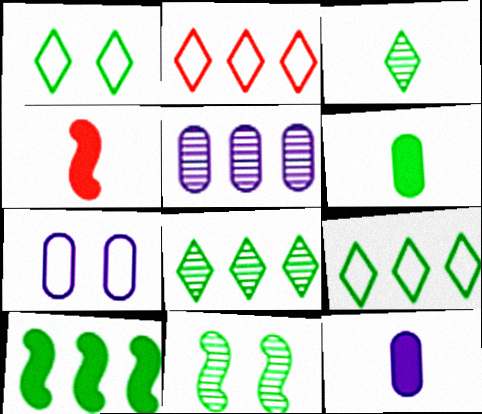[[1, 4, 5], 
[2, 5, 10], 
[2, 11, 12], 
[4, 7, 8], 
[5, 7, 12], 
[6, 9, 11]]